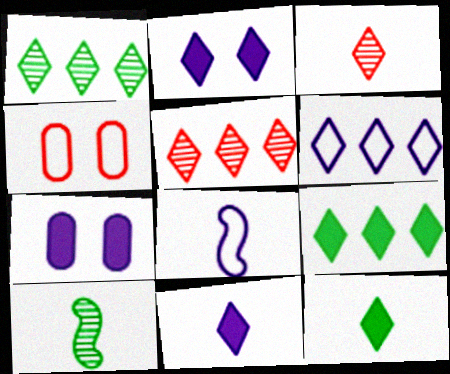[[5, 6, 9]]